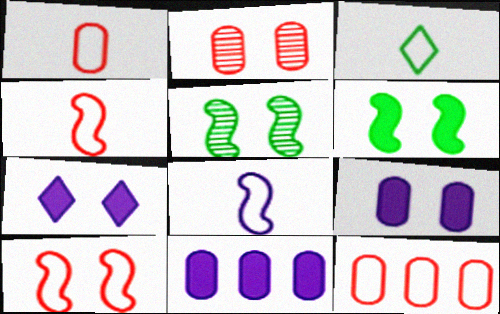[[1, 3, 8]]